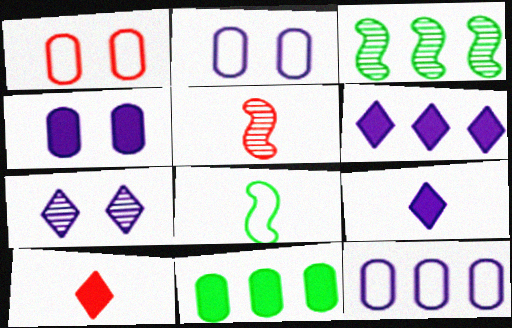[[1, 3, 9], 
[2, 3, 10]]